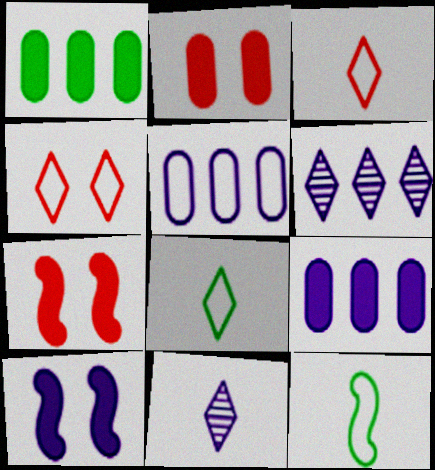[[2, 6, 12], 
[4, 5, 12], 
[5, 10, 11]]